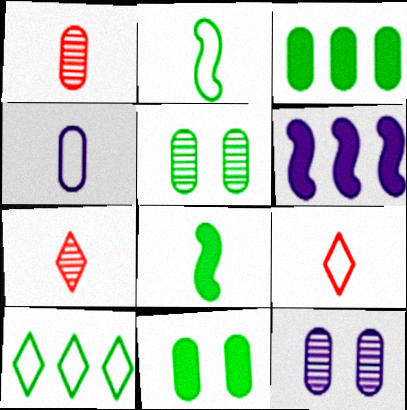[[2, 4, 9], 
[4, 7, 8], 
[5, 6, 9], 
[5, 8, 10]]